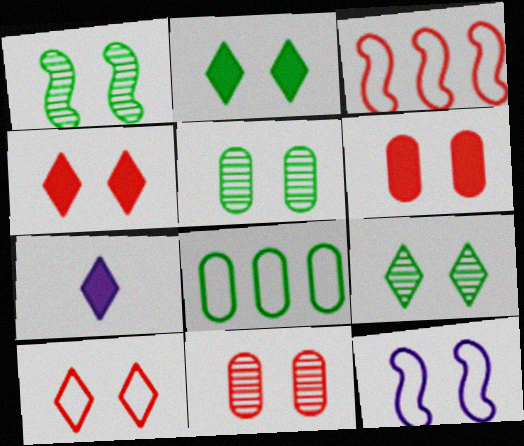[[1, 5, 9], 
[2, 11, 12], 
[3, 5, 7], 
[4, 5, 12], 
[6, 9, 12]]